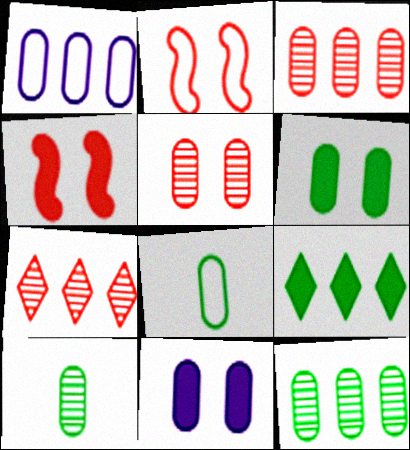[[3, 8, 11], 
[6, 8, 12]]